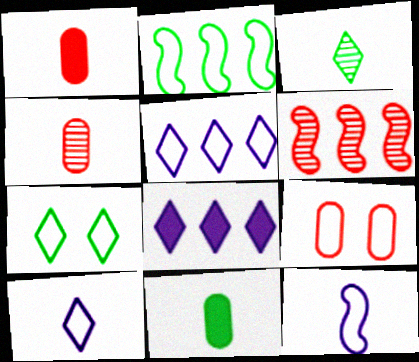[[1, 3, 12], 
[2, 9, 10]]